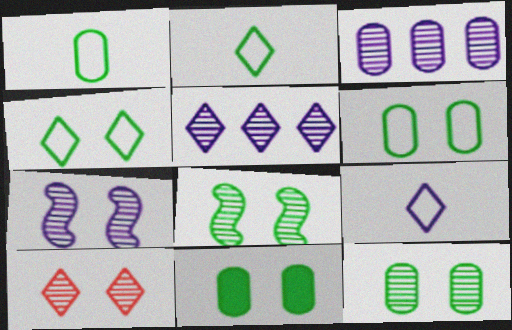[[4, 8, 11], 
[6, 11, 12], 
[7, 10, 12]]